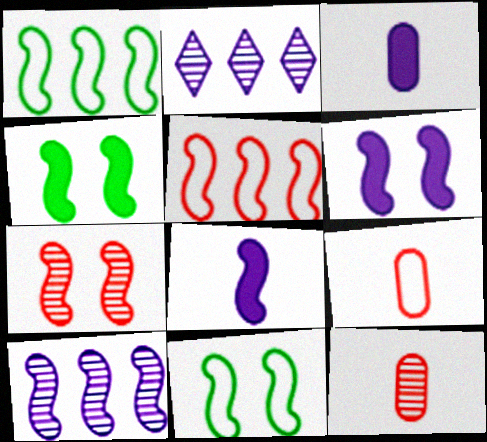[[1, 7, 8], 
[2, 4, 9], 
[6, 7, 11]]